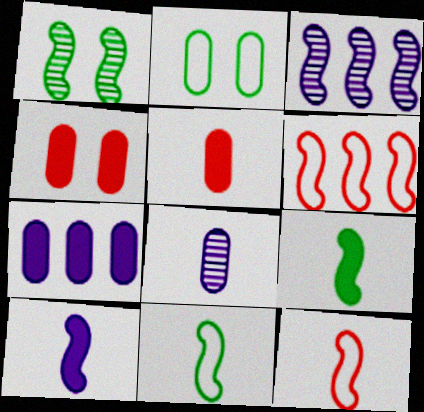[[1, 6, 10]]